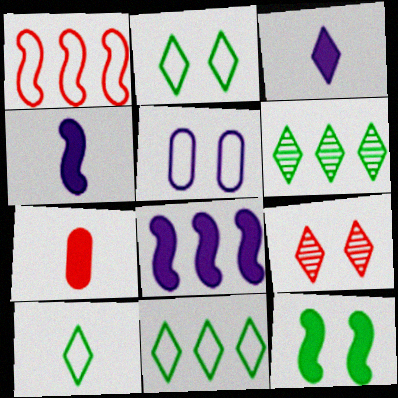[[1, 5, 10], 
[1, 7, 9], 
[2, 10, 11], 
[3, 9, 11], 
[5, 9, 12]]